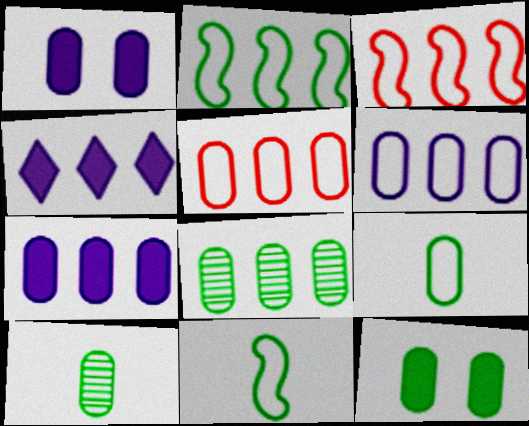[[1, 5, 10], 
[3, 4, 8], 
[5, 7, 8], 
[8, 9, 12]]